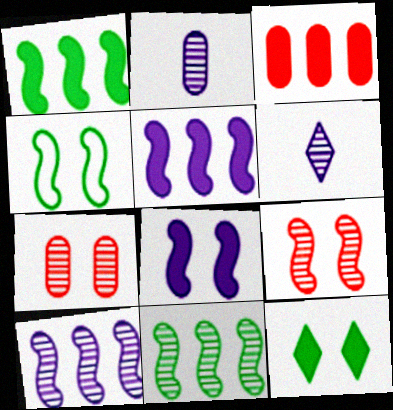[[3, 4, 6], 
[4, 8, 9], 
[6, 7, 11]]